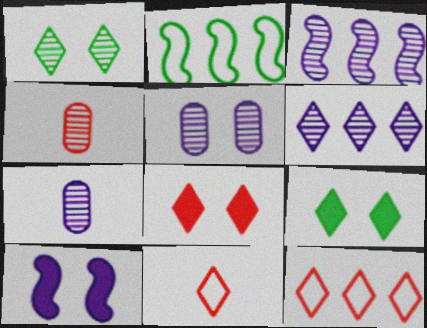[[1, 3, 4], 
[2, 7, 8], 
[6, 9, 11]]